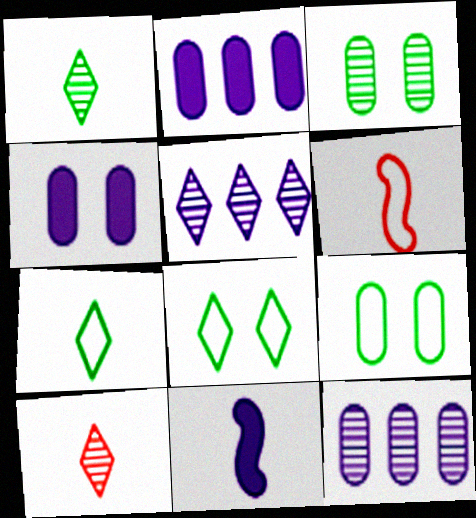[]